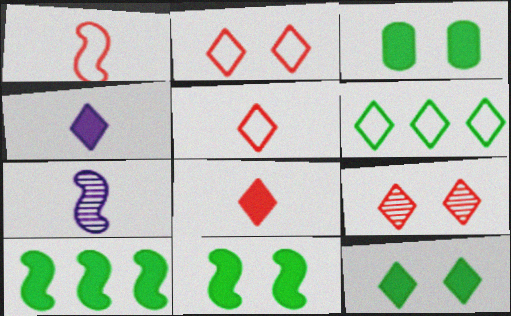[[3, 11, 12], 
[4, 6, 9]]